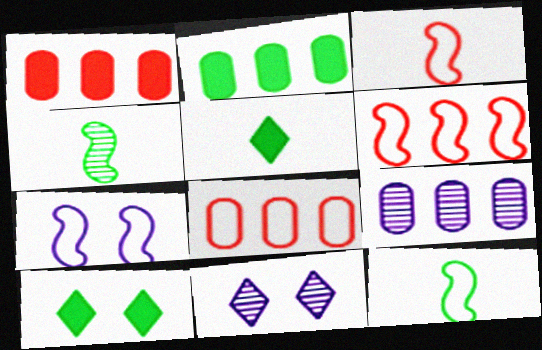[[1, 11, 12], 
[2, 3, 11], 
[2, 8, 9], 
[3, 9, 10], 
[6, 7, 12]]